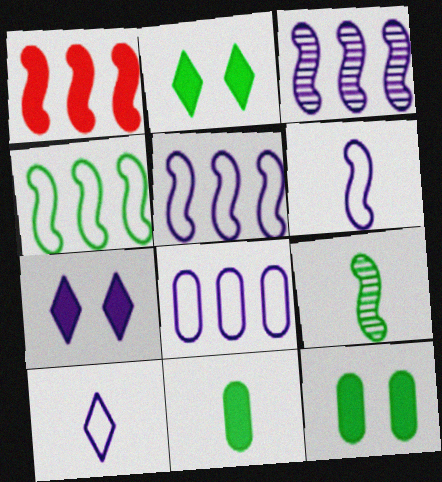[[1, 3, 4], 
[1, 7, 11]]